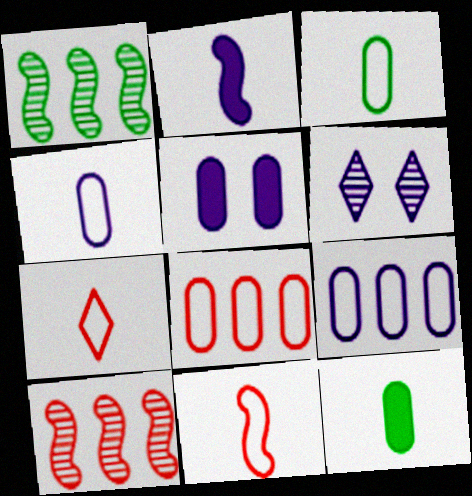[[1, 5, 7], 
[2, 6, 9]]